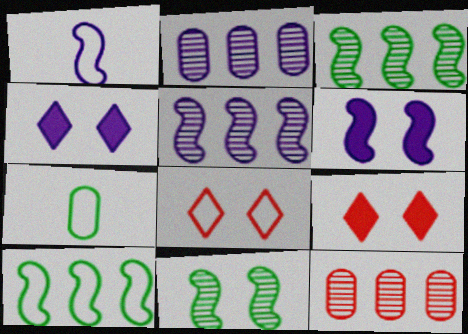[[1, 2, 4], 
[1, 5, 6], 
[5, 7, 9]]